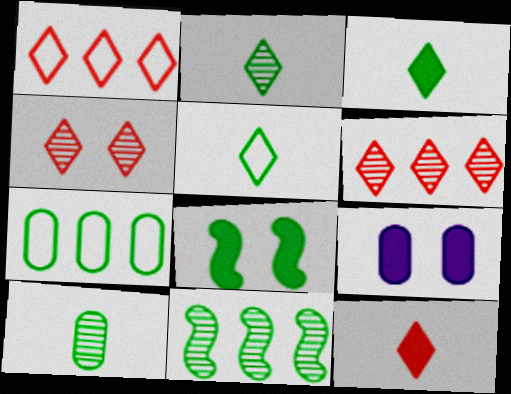[[1, 4, 12], 
[2, 3, 5], 
[2, 7, 8]]